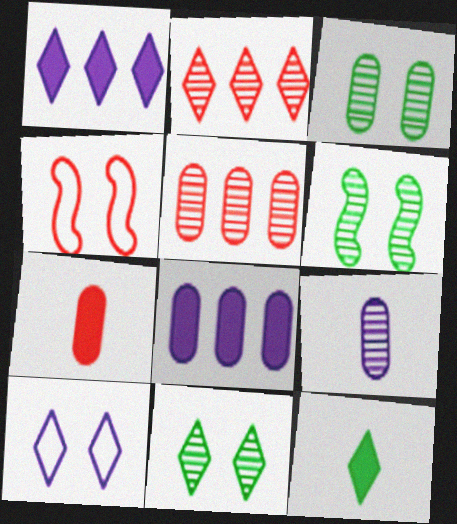[[2, 4, 7], 
[2, 6, 9], 
[2, 10, 12], 
[3, 5, 9], 
[3, 6, 11]]